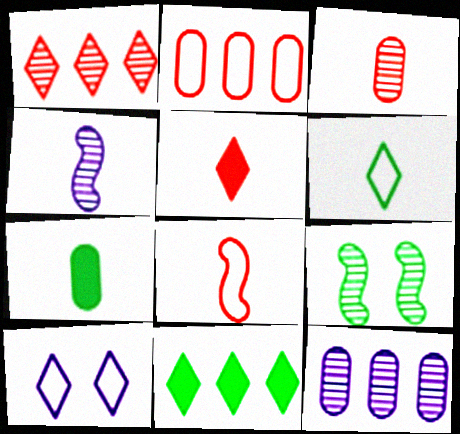[[3, 5, 8]]